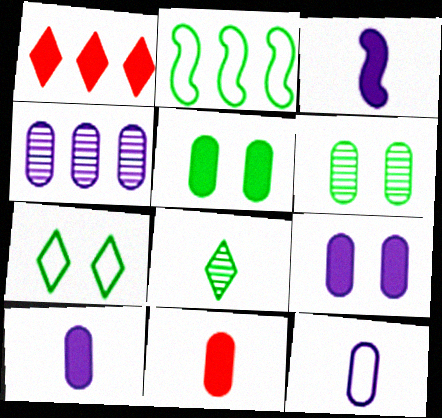[[1, 2, 4], 
[1, 3, 5], 
[2, 5, 8], 
[4, 9, 12]]